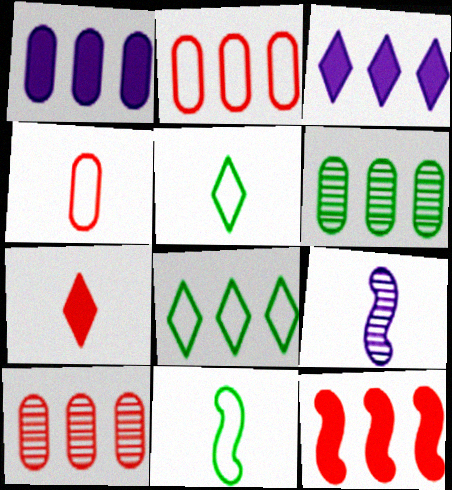[[1, 2, 6]]